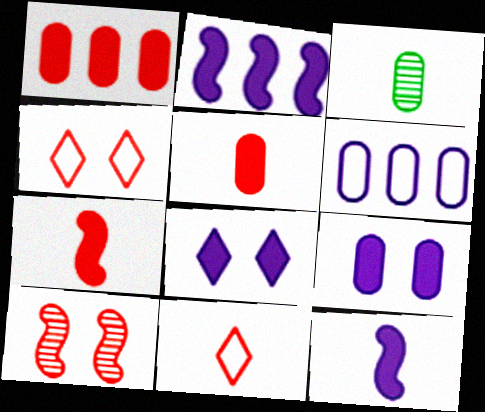[[1, 10, 11], 
[2, 3, 4], 
[3, 11, 12]]